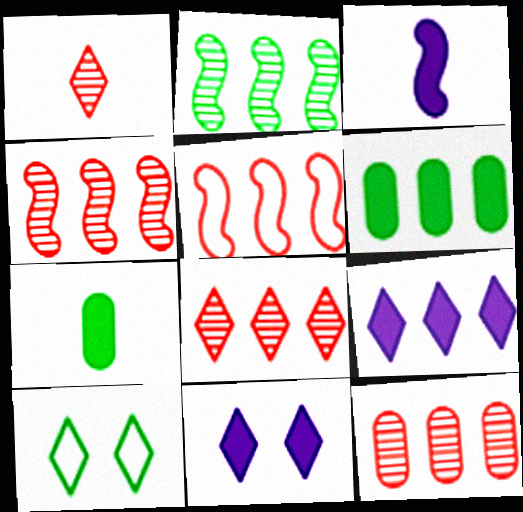[[1, 9, 10], 
[2, 7, 10], 
[3, 10, 12], 
[4, 8, 12]]